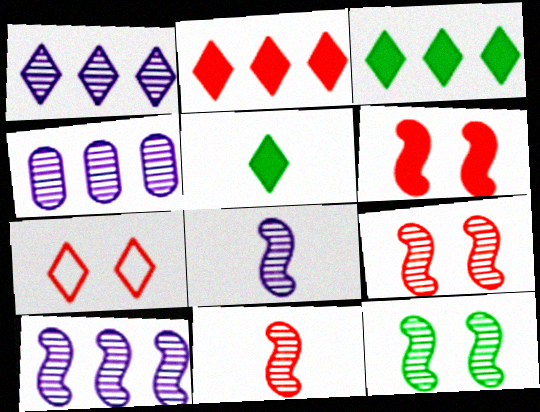[[1, 4, 10], 
[1, 5, 7], 
[10, 11, 12]]